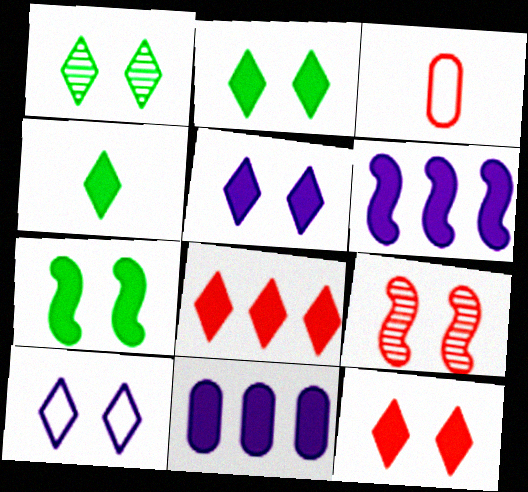[[1, 3, 6], 
[1, 10, 12], 
[2, 5, 12], 
[3, 8, 9], 
[4, 5, 8]]